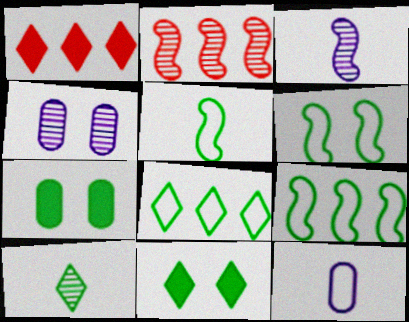[[1, 4, 5], 
[2, 4, 10], 
[2, 11, 12], 
[5, 6, 9], 
[7, 9, 10], 
[8, 10, 11]]